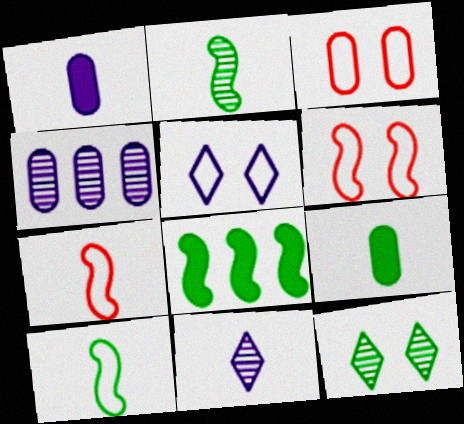[[3, 4, 9], 
[3, 8, 11], 
[7, 9, 11]]